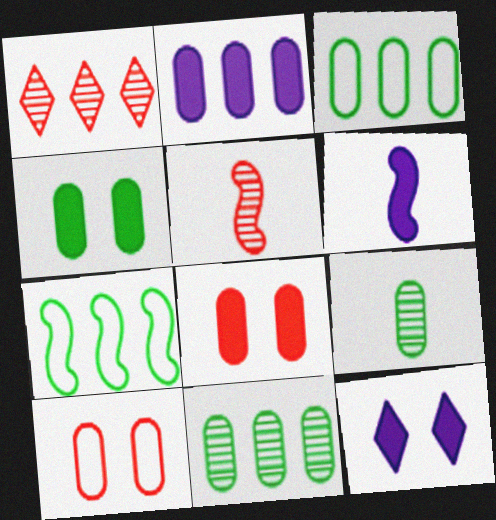[[1, 2, 7], 
[2, 6, 12], 
[2, 9, 10], 
[3, 4, 9], 
[3, 5, 12]]